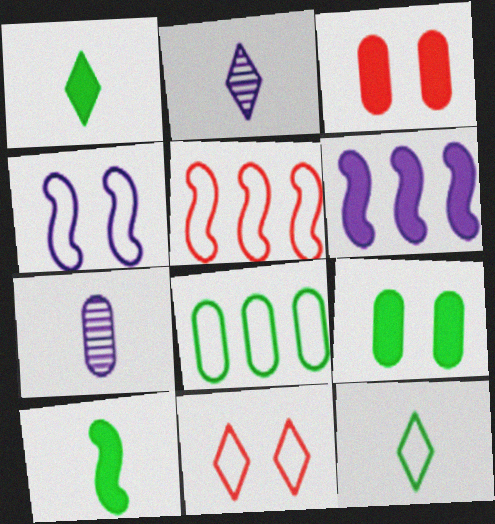[[1, 3, 6], 
[2, 5, 9], 
[3, 7, 8]]